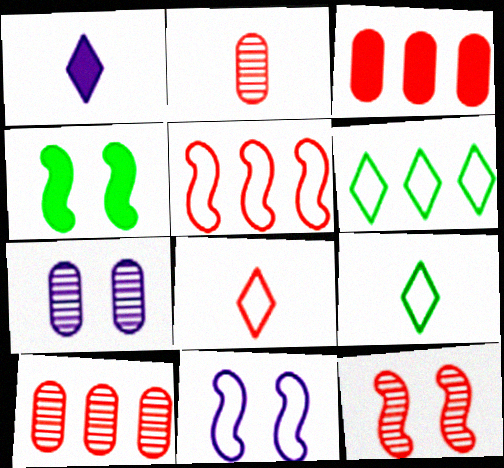[[1, 3, 4], 
[3, 8, 12], 
[4, 11, 12]]